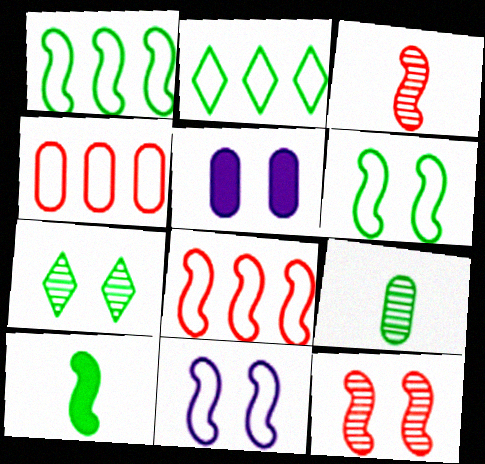[[2, 3, 5], 
[4, 5, 9]]